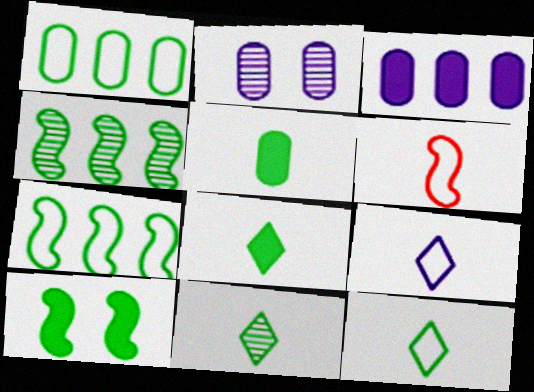[[1, 10, 11], 
[8, 11, 12]]